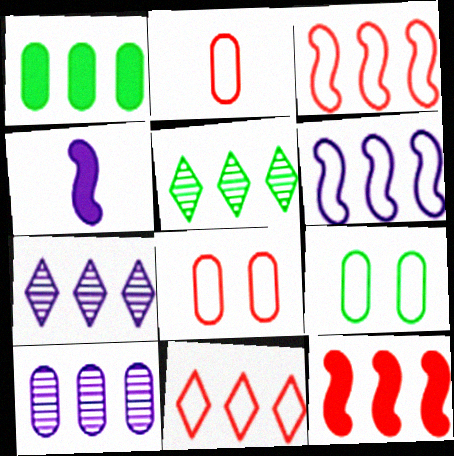[[1, 3, 7], 
[4, 5, 8]]